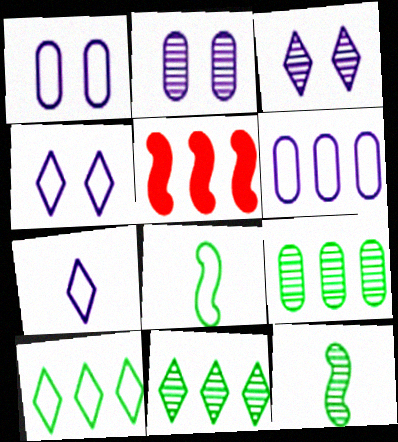[[5, 6, 11]]